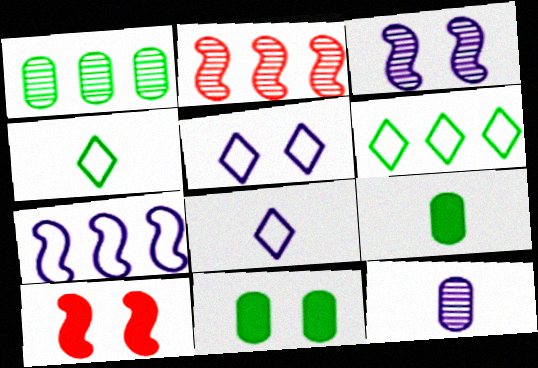[[1, 8, 10], 
[2, 5, 9], 
[2, 8, 11], 
[6, 10, 12]]